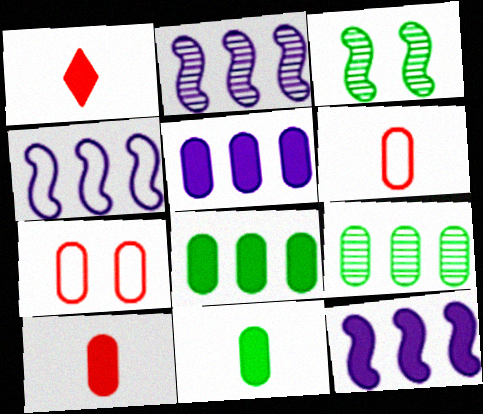[[2, 4, 12]]